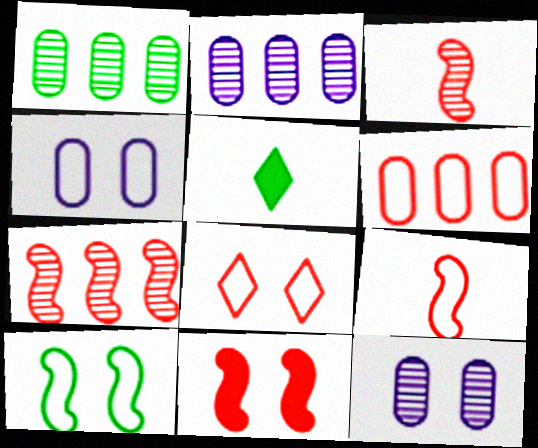[[1, 5, 10], 
[4, 5, 7], 
[4, 8, 10], 
[6, 8, 9], 
[7, 9, 11]]